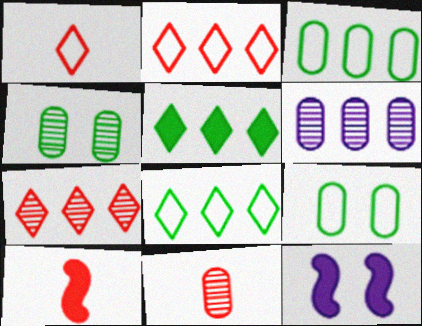[[1, 10, 11], 
[4, 6, 11], 
[8, 11, 12]]